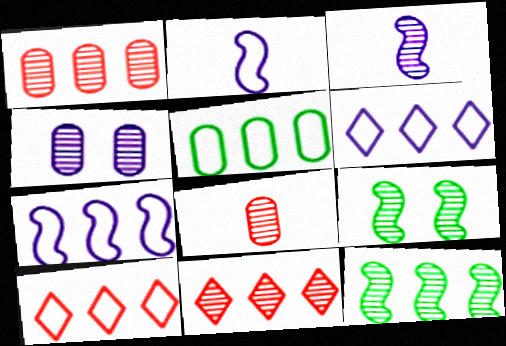[[5, 7, 10]]